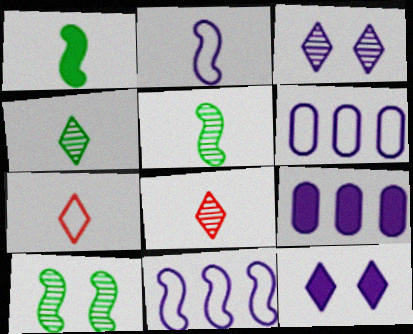[[2, 3, 9], 
[7, 9, 10]]